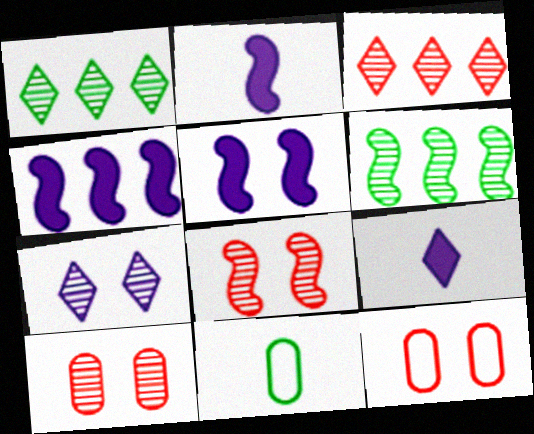[[1, 2, 12], 
[2, 4, 5], 
[3, 5, 11], 
[6, 9, 12]]